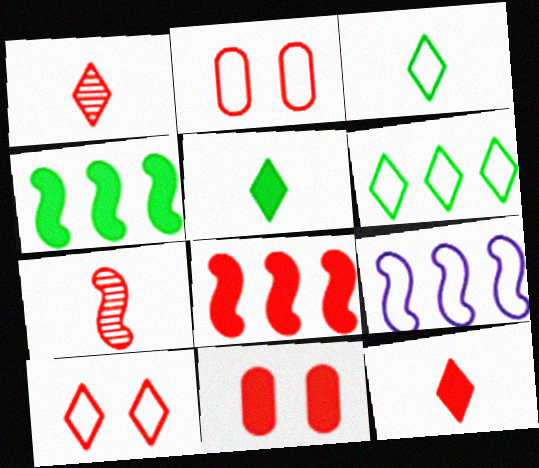[[1, 2, 8], 
[2, 3, 9], 
[8, 11, 12]]